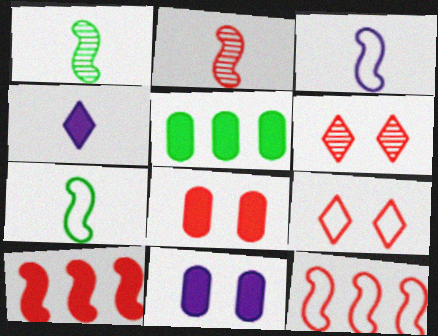[[3, 5, 6]]